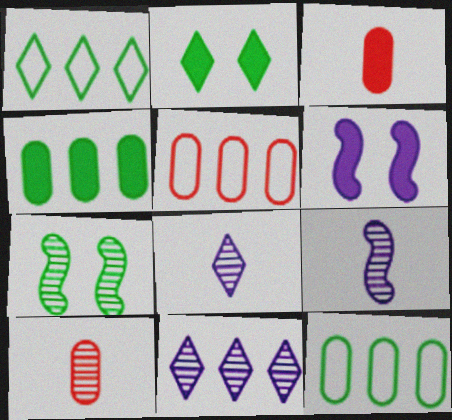[[1, 6, 10], 
[2, 5, 9], 
[7, 10, 11]]